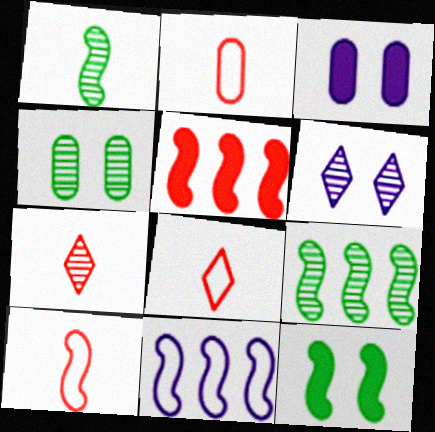[[2, 8, 10], 
[3, 8, 9], 
[5, 9, 11]]